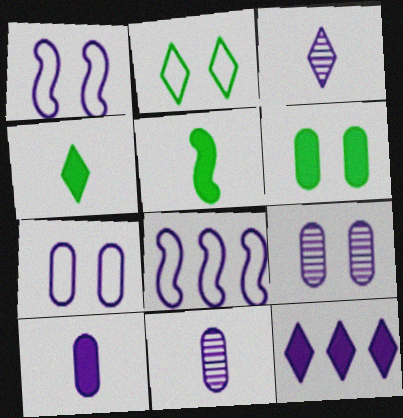[[1, 11, 12]]